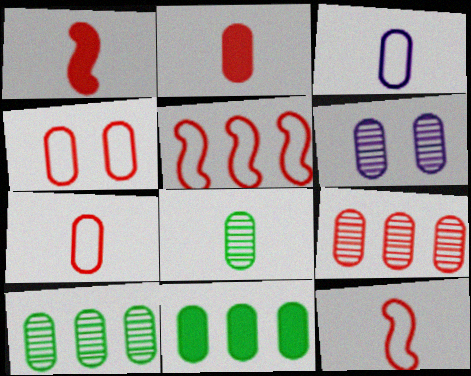[[2, 3, 8], 
[2, 4, 9], 
[6, 7, 11], 
[6, 8, 9]]